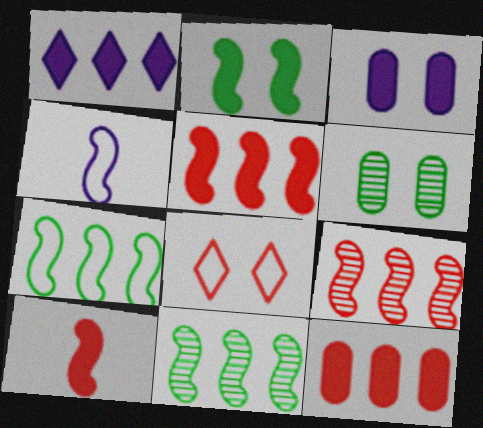[[2, 4, 9]]